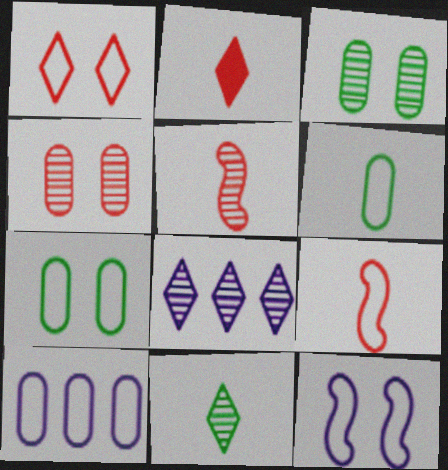[[1, 7, 12], 
[3, 5, 8]]